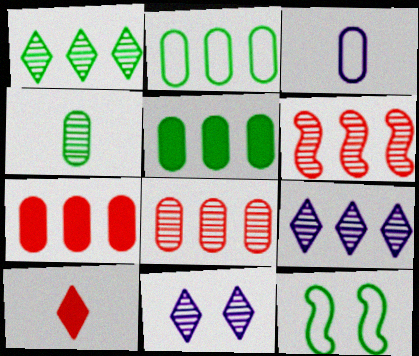[[4, 6, 11]]